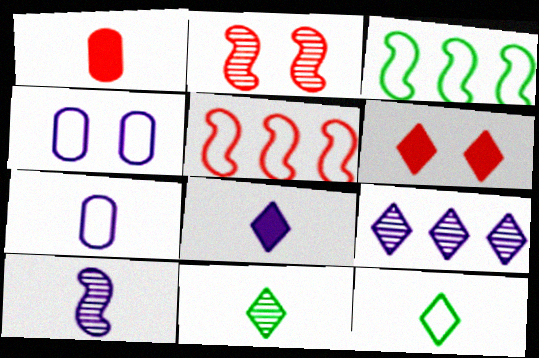[[1, 10, 12], 
[4, 5, 12], 
[6, 9, 12], 
[7, 8, 10]]